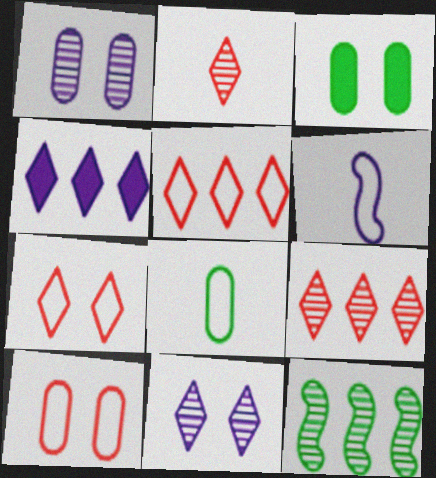[[1, 2, 12], 
[1, 3, 10], 
[1, 4, 6], 
[3, 6, 9]]